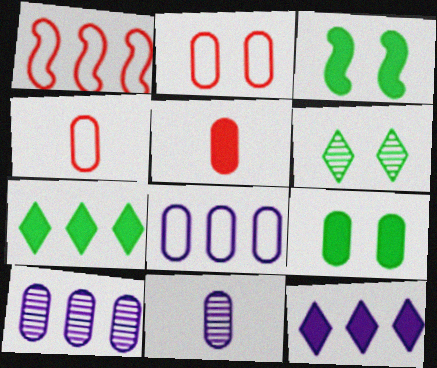[[1, 7, 10], 
[3, 5, 12], 
[4, 9, 10]]